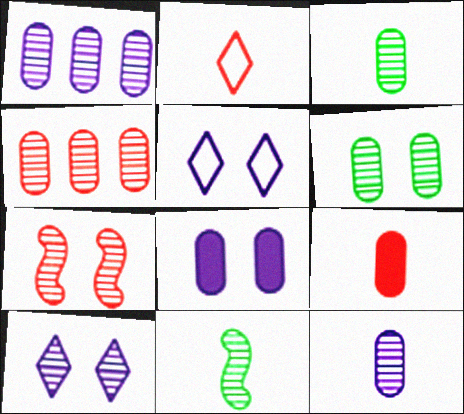[[4, 6, 12], 
[4, 10, 11], 
[6, 7, 10]]